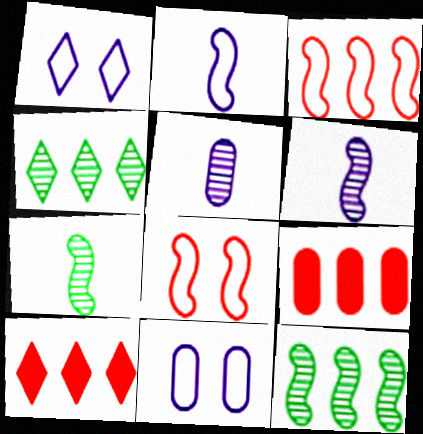[[1, 7, 9], 
[7, 10, 11]]